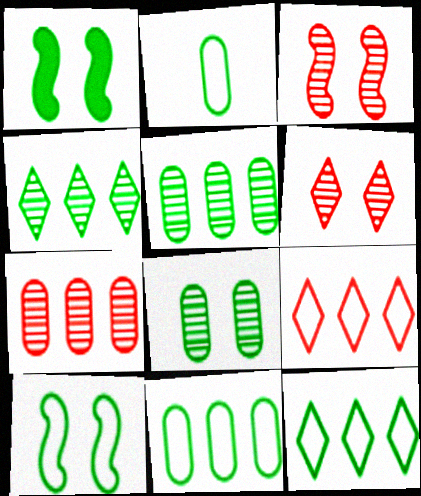[[1, 2, 4], 
[2, 10, 12]]